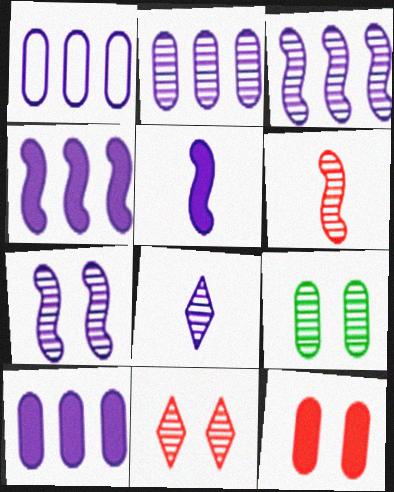[[1, 2, 10], 
[2, 7, 8], 
[7, 9, 11]]